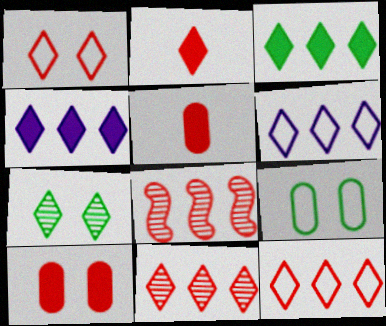[[1, 2, 11], 
[1, 5, 8], 
[2, 6, 7], 
[3, 6, 11]]